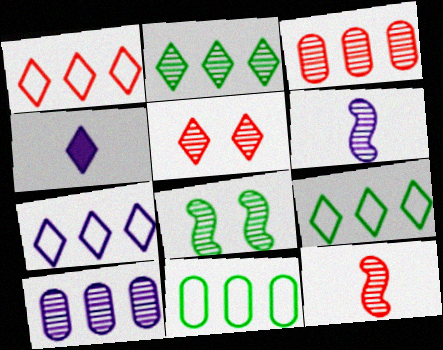[[1, 7, 9], 
[3, 5, 12], 
[4, 5, 9]]